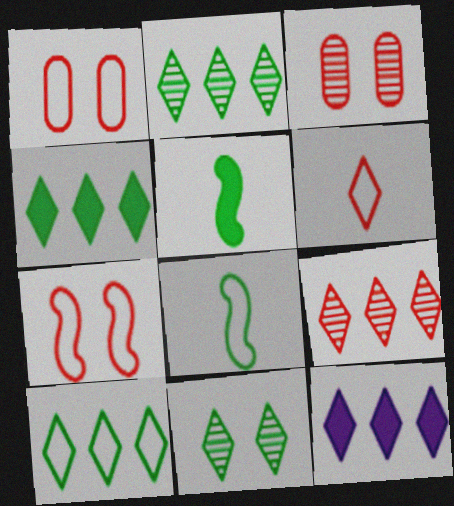[[2, 4, 10], 
[3, 8, 12], 
[6, 11, 12], 
[9, 10, 12]]